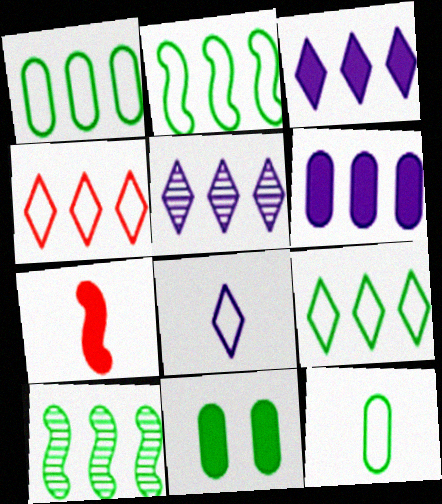[[1, 2, 9], 
[3, 7, 11], 
[4, 6, 10]]